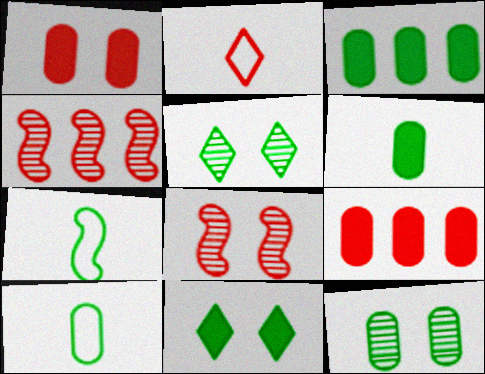[[1, 2, 4], 
[2, 8, 9], 
[3, 5, 7], 
[3, 10, 12]]